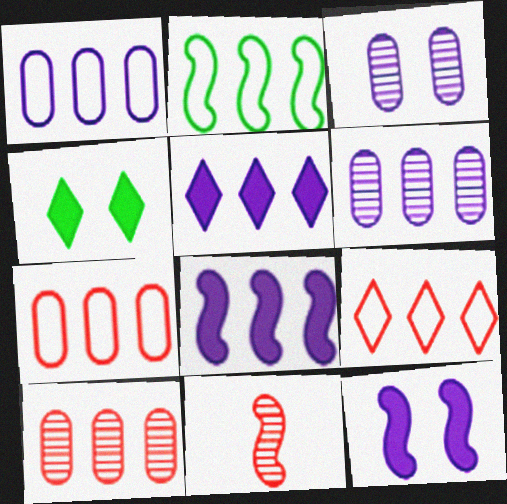[[1, 2, 9], 
[1, 4, 11], 
[2, 5, 10], 
[2, 11, 12]]